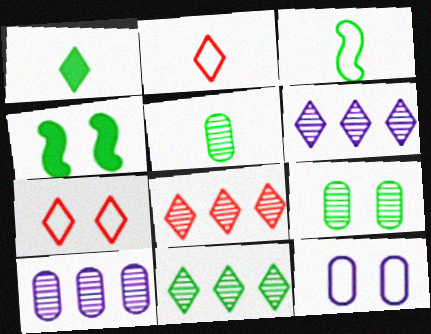[[1, 3, 5], 
[1, 6, 7], 
[2, 4, 10], 
[6, 8, 11]]